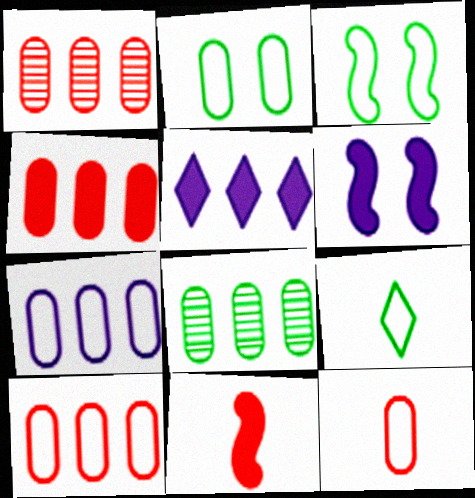[[1, 4, 10], 
[1, 6, 9], 
[2, 7, 12], 
[4, 7, 8]]